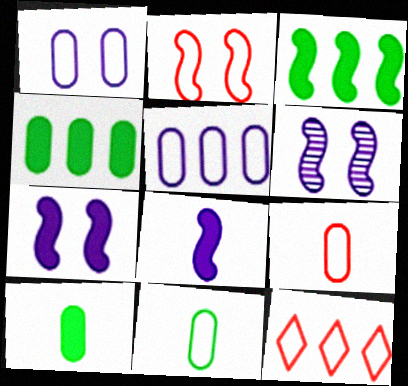[[2, 9, 12], 
[6, 10, 12]]